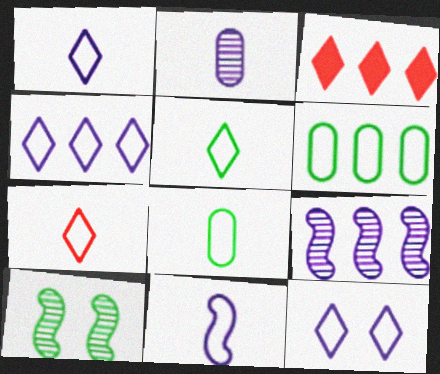[[1, 4, 12], 
[1, 5, 7], 
[3, 6, 9], 
[7, 8, 11]]